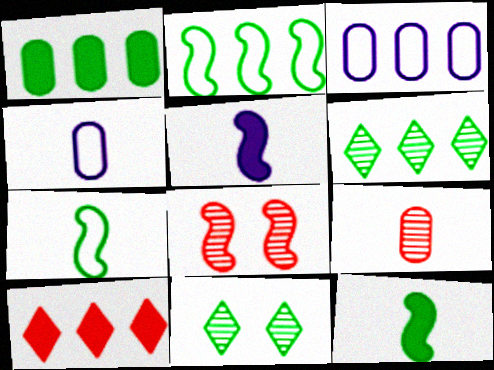[[1, 2, 6], 
[1, 7, 11], 
[2, 5, 8]]